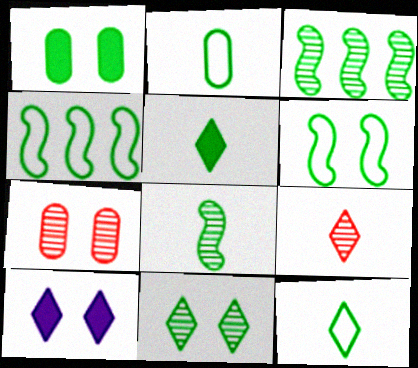[[1, 3, 12], 
[1, 6, 11], 
[2, 5, 8], 
[6, 7, 10]]